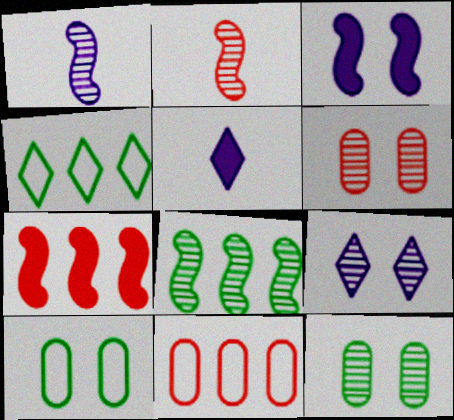[]